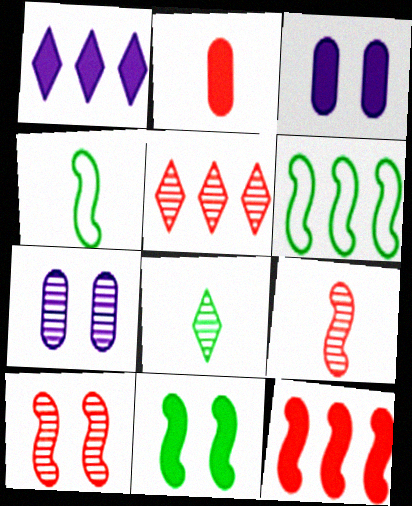[[1, 2, 11], 
[3, 4, 5]]